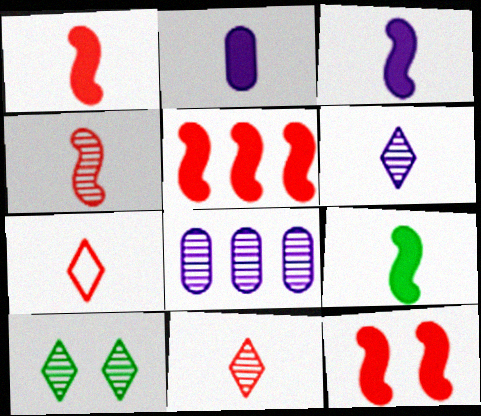[[1, 3, 9], 
[1, 5, 12], 
[4, 8, 10]]